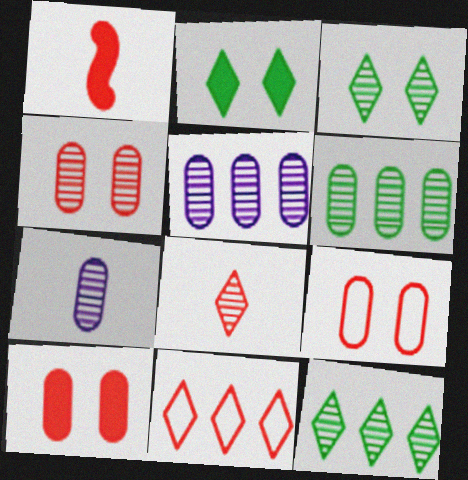[[1, 4, 11], 
[4, 6, 7], 
[4, 9, 10]]